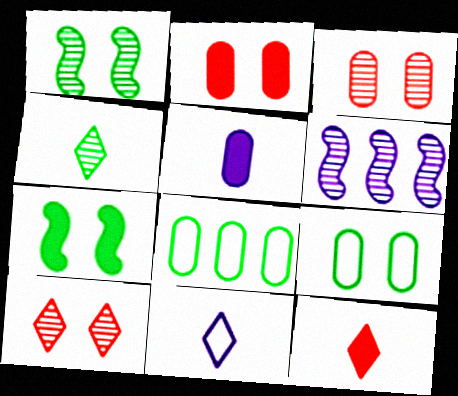[[3, 4, 6], 
[3, 5, 8], 
[4, 7, 8], 
[4, 11, 12], 
[6, 9, 12]]